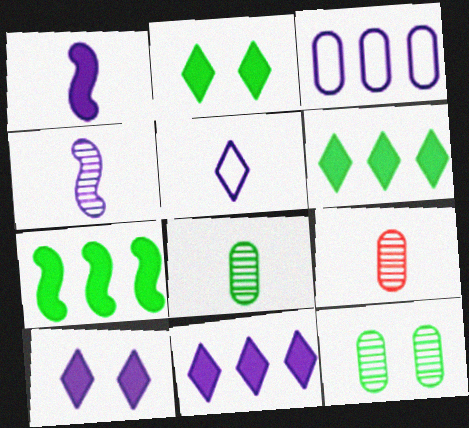[[3, 4, 10]]